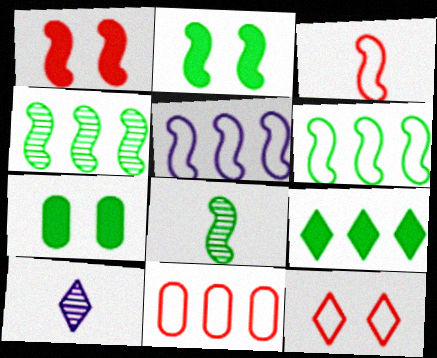[[1, 5, 8], 
[2, 6, 8], 
[2, 10, 11], 
[3, 11, 12], 
[9, 10, 12]]